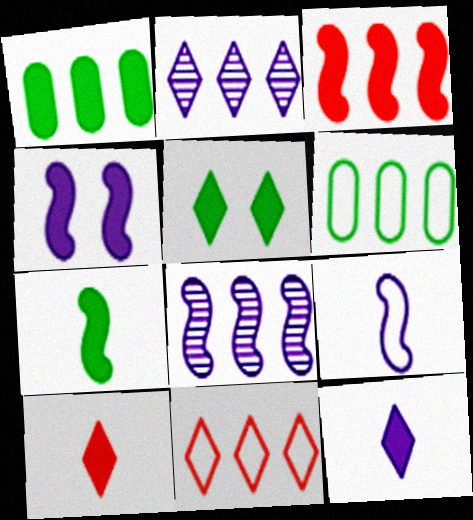[[1, 4, 10], 
[1, 5, 7], 
[1, 8, 11], 
[2, 3, 6], 
[3, 4, 7], 
[4, 8, 9]]